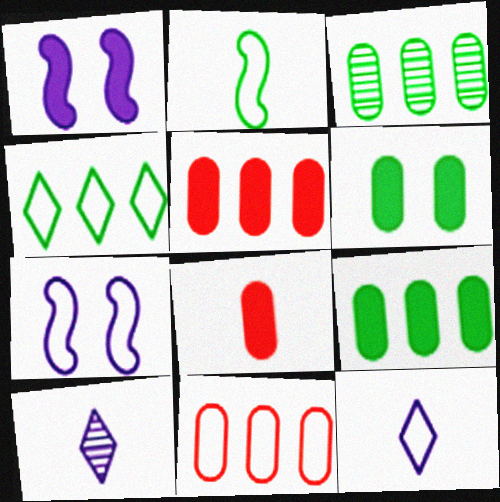[[2, 8, 10]]